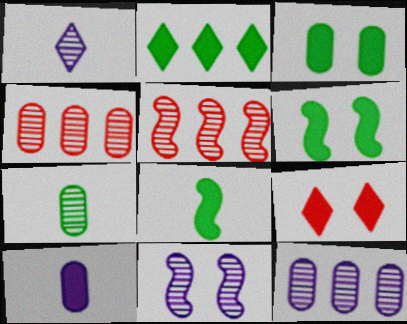[[1, 11, 12], 
[2, 3, 8]]